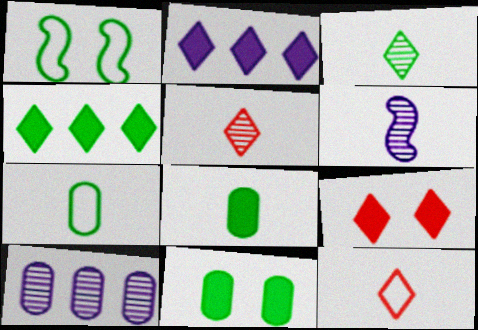[[6, 8, 12]]